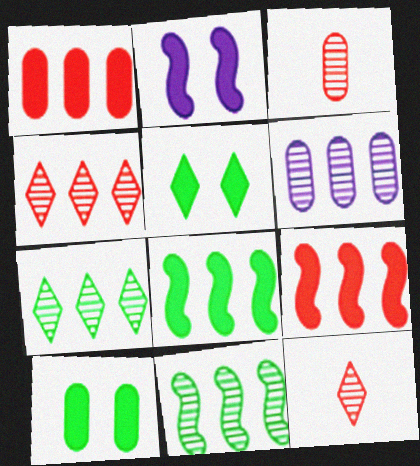[[4, 6, 11]]